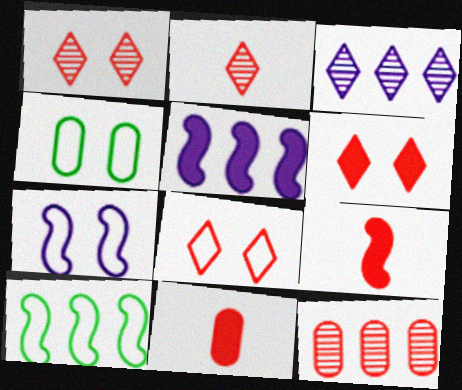[[1, 6, 8], 
[2, 4, 5], 
[3, 4, 9], 
[4, 7, 8], 
[8, 9, 12]]